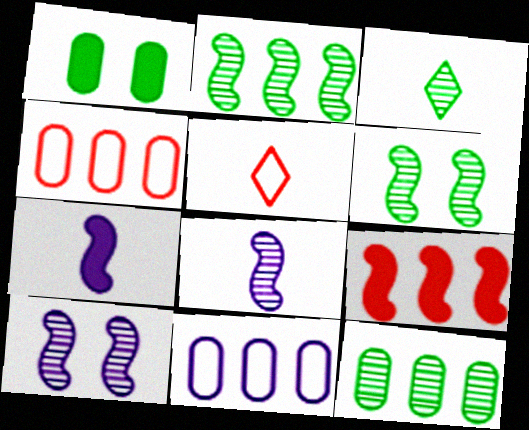[[3, 6, 12]]